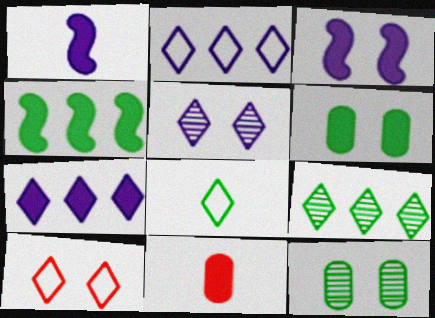[[2, 8, 10], 
[3, 10, 12], 
[4, 8, 12]]